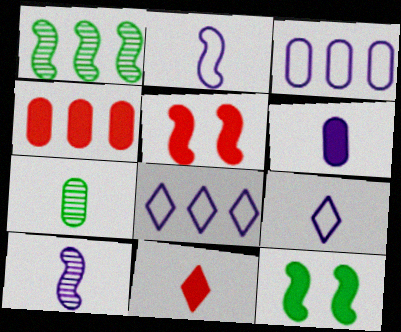[[1, 2, 5], 
[1, 4, 8], 
[2, 7, 11], 
[4, 5, 11], 
[5, 7, 8], 
[6, 9, 10]]